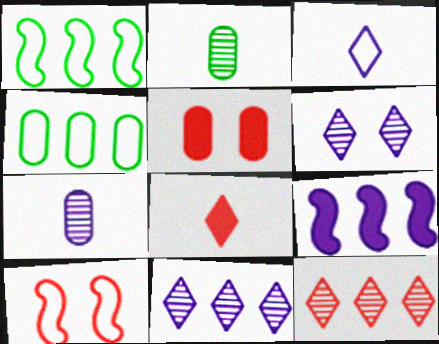[[3, 4, 10], 
[4, 5, 7], 
[4, 9, 12]]